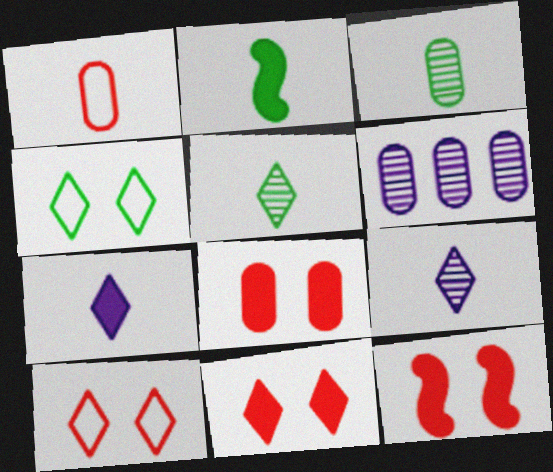[[1, 2, 9], 
[2, 6, 10], 
[8, 11, 12]]